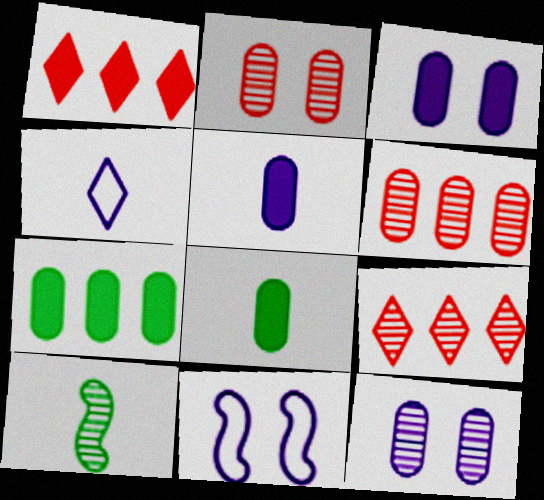[[8, 9, 11], 
[9, 10, 12]]